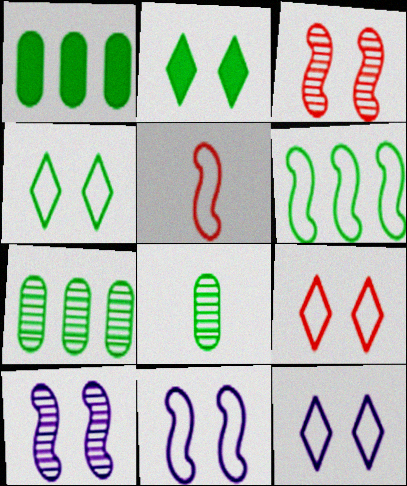[[2, 6, 8], 
[4, 9, 12], 
[5, 6, 11]]